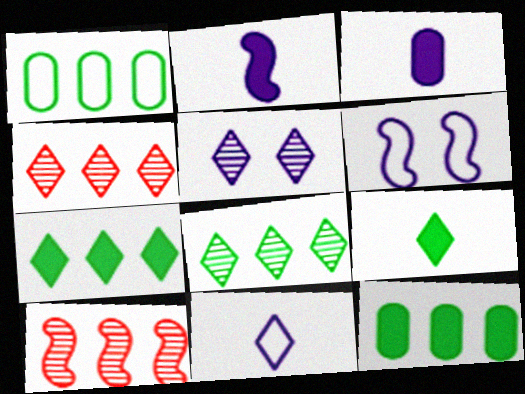[]